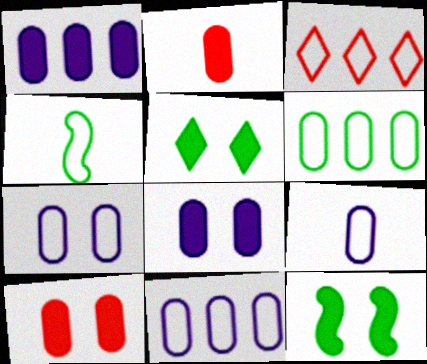[[3, 4, 7], 
[7, 9, 11]]